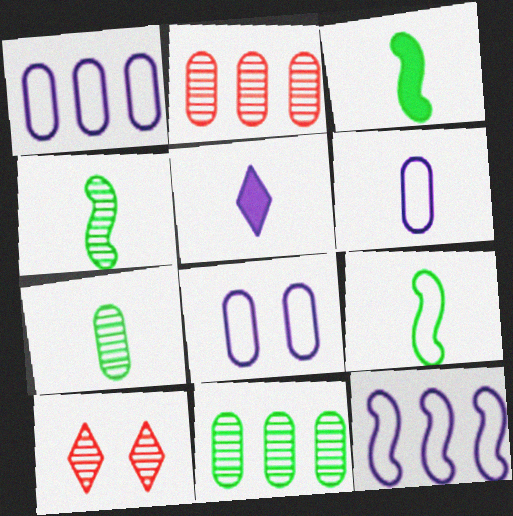[[1, 3, 10], 
[1, 6, 8], 
[3, 4, 9]]